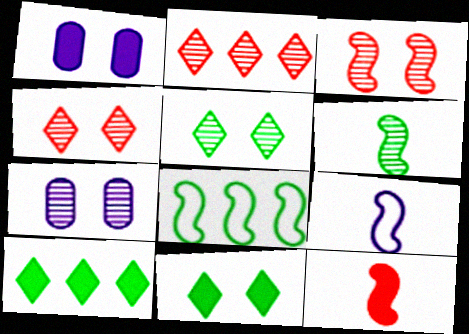[[1, 10, 12], 
[2, 6, 7], 
[3, 5, 7], 
[6, 9, 12]]